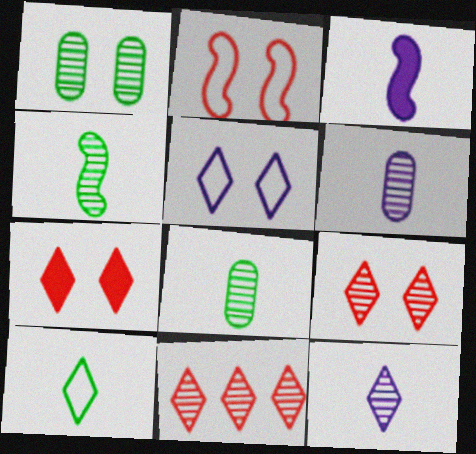[]